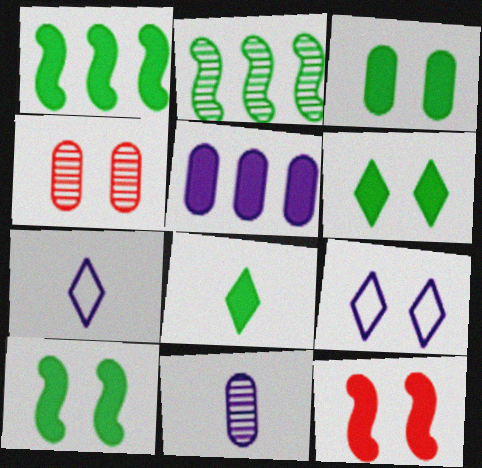[[1, 3, 8], 
[1, 4, 7], 
[3, 6, 10], 
[4, 9, 10], 
[5, 8, 12]]